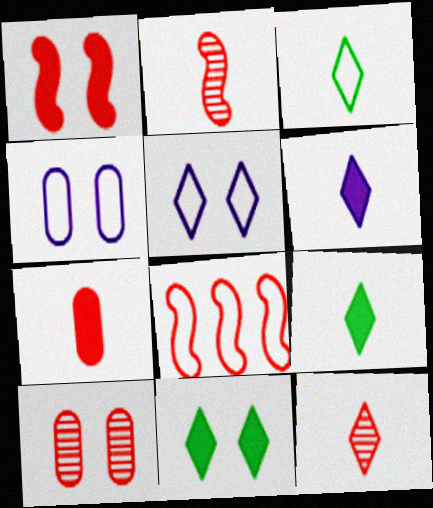[[1, 2, 8], 
[3, 4, 8], 
[3, 6, 12]]